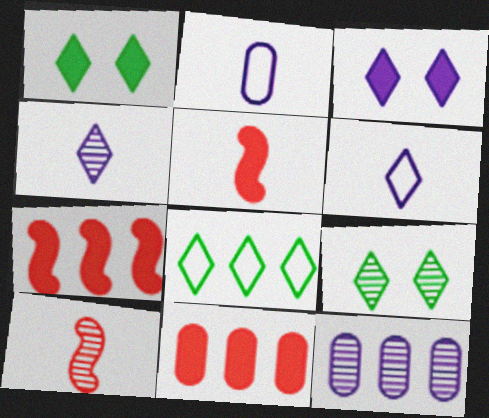[[2, 7, 9], 
[7, 8, 12], 
[9, 10, 12]]